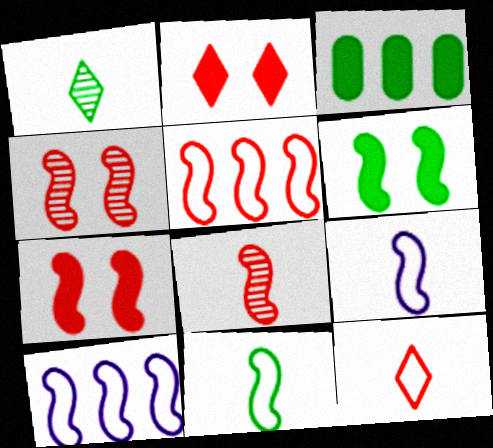[[5, 7, 8], 
[6, 8, 10]]